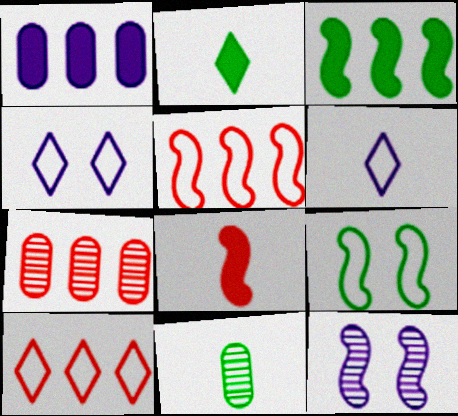[[1, 6, 12], 
[6, 8, 11]]